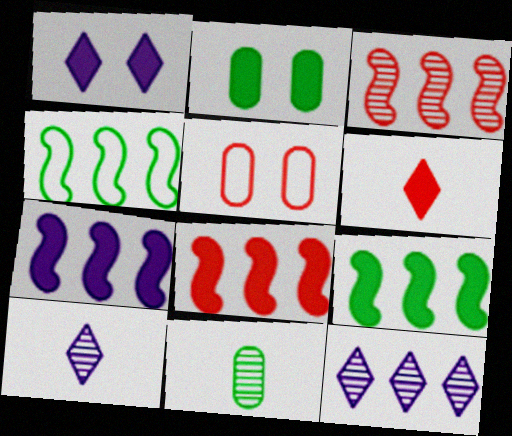[[2, 6, 7], 
[3, 4, 7], 
[3, 5, 6], 
[5, 9, 10], 
[7, 8, 9]]